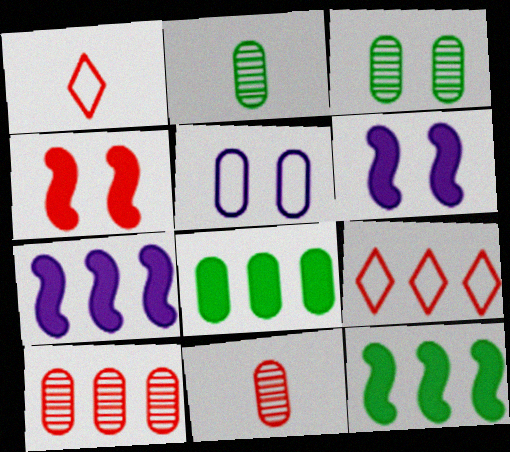[[1, 3, 7], 
[1, 4, 10], 
[2, 6, 9], 
[4, 9, 11], 
[5, 8, 11]]